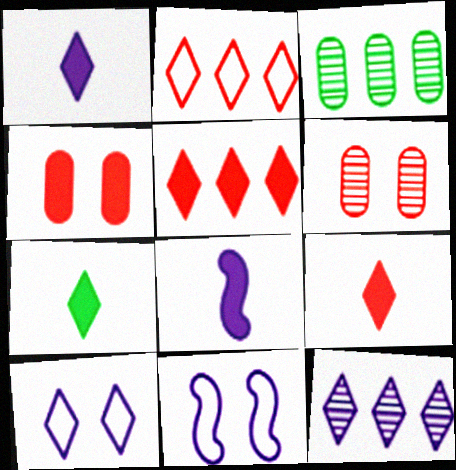[[1, 7, 9], 
[1, 10, 12], 
[3, 9, 11]]